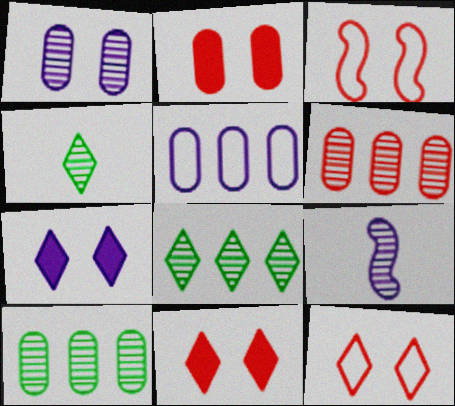[[5, 7, 9]]